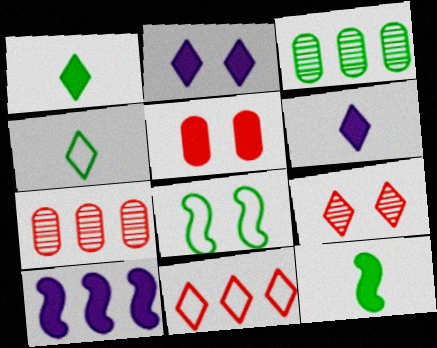[[1, 3, 8], 
[1, 5, 10], 
[3, 10, 11], 
[6, 7, 8]]